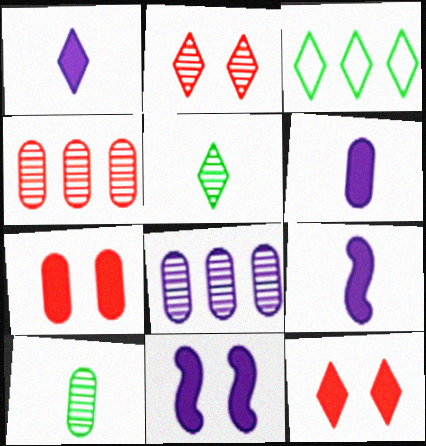[[1, 2, 3], 
[1, 6, 9]]